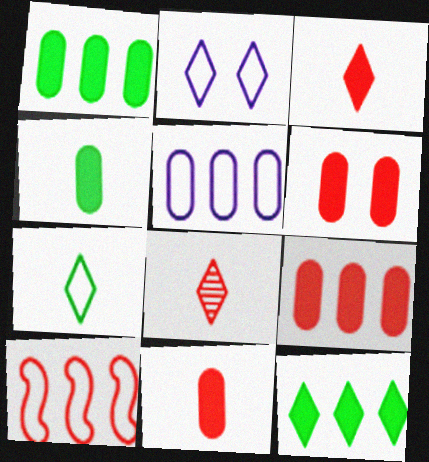[[2, 8, 12], 
[6, 8, 10], 
[6, 9, 11]]